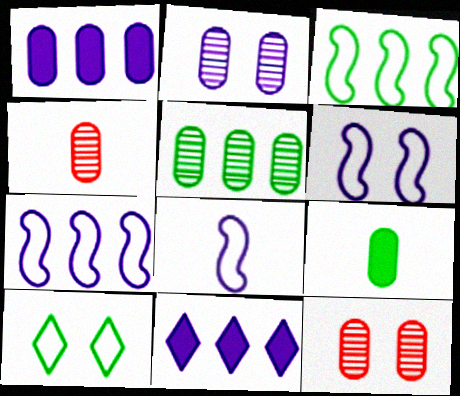[[2, 4, 5], 
[2, 8, 11], 
[6, 7, 8]]